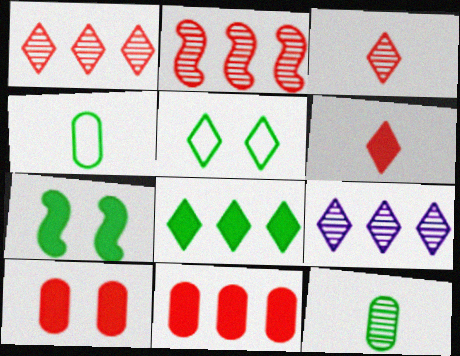[[5, 6, 9]]